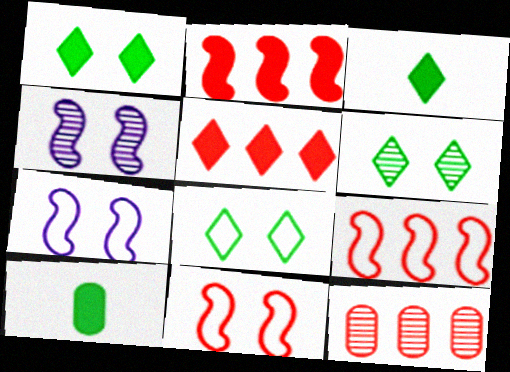[[1, 6, 8], 
[3, 7, 12], 
[5, 9, 12]]